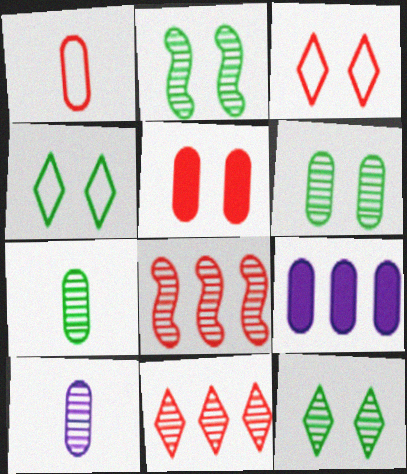[[1, 6, 9], 
[2, 6, 12], 
[2, 10, 11], 
[8, 10, 12]]